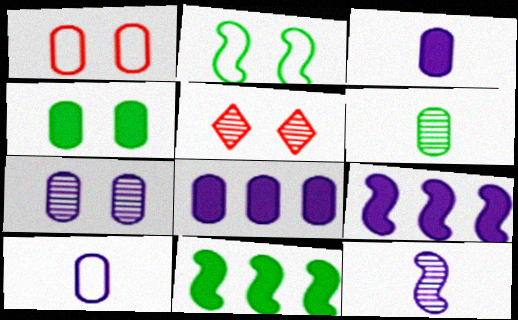[[1, 4, 7], 
[1, 6, 8], 
[5, 10, 11], 
[7, 8, 10]]